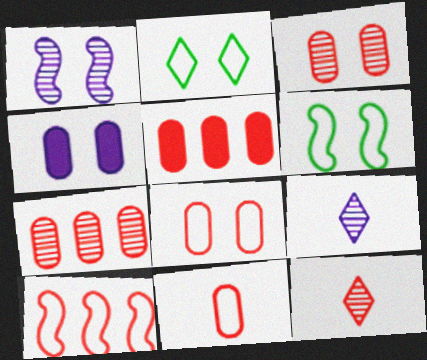[[3, 5, 11], 
[5, 6, 9]]